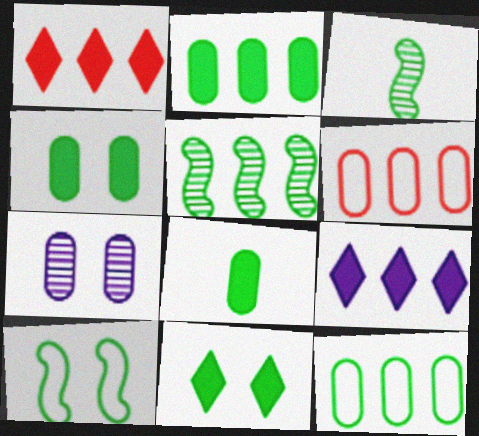[[2, 4, 8], 
[3, 11, 12], 
[5, 6, 9], 
[6, 7, 8]]